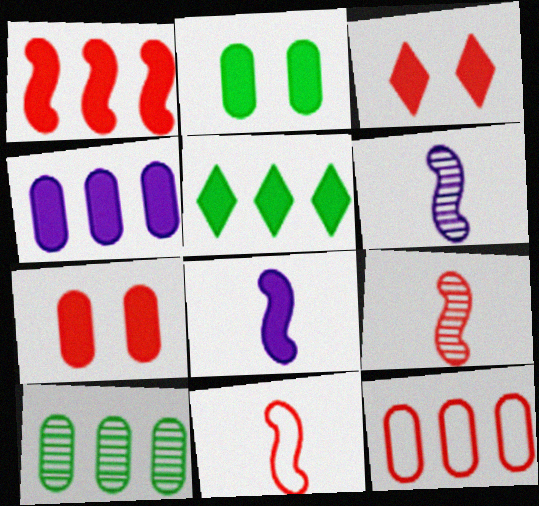[[1, 4, 5], 
[3, 9, 12], 
[4, 10, 12], 
[5, 7, 8]]